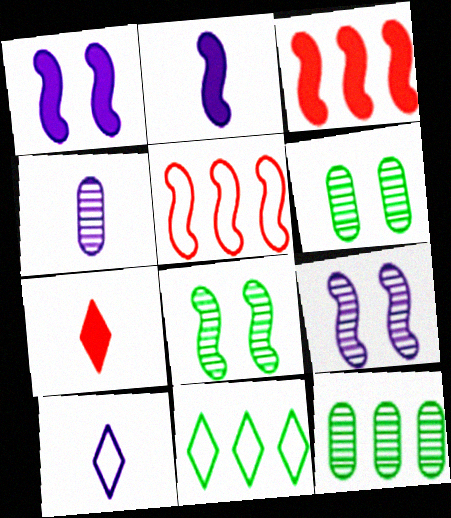[[2, 4, 10], 
[2, 5, 8], 
[3, 6, 10]]